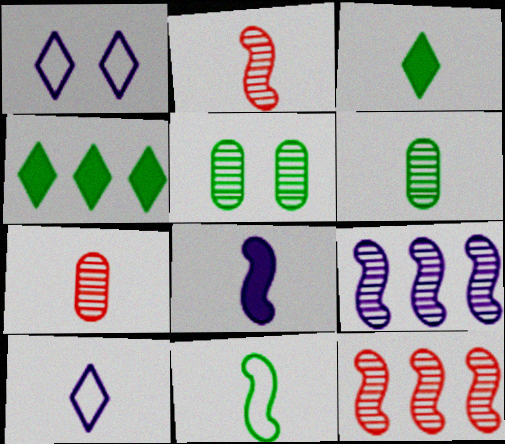[[2, 8, 11], 
[3, 6, 11], 
[4, 5, 11]]